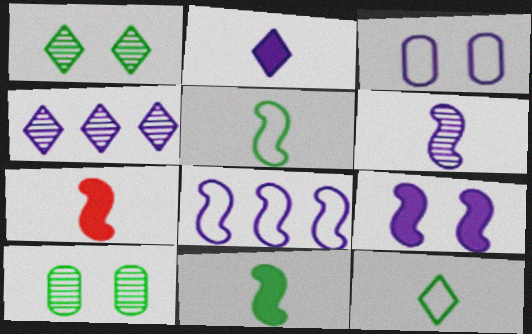[[5, 6, 7], 
[6, 8, 9]]